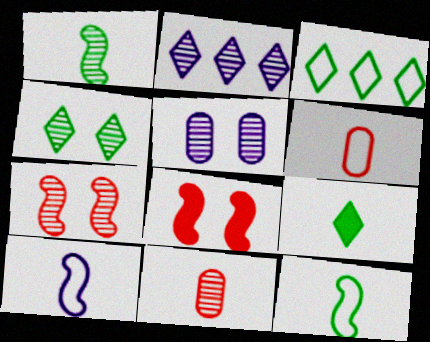[[3, 4, 9], 
[4, 5, 7], 
[9, 10, 11]]